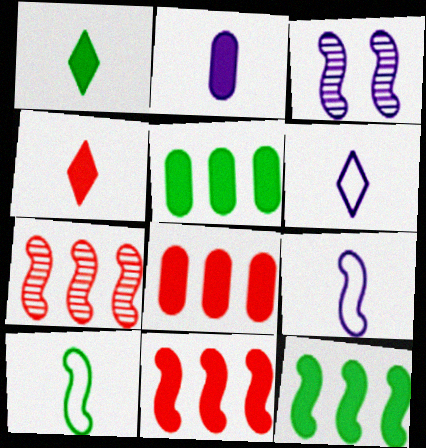[[3, 10, 11]]